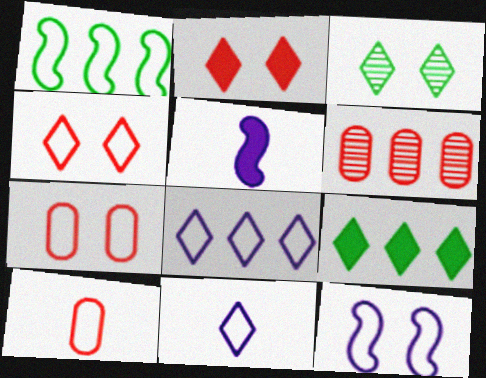[[1, 7, 11]]